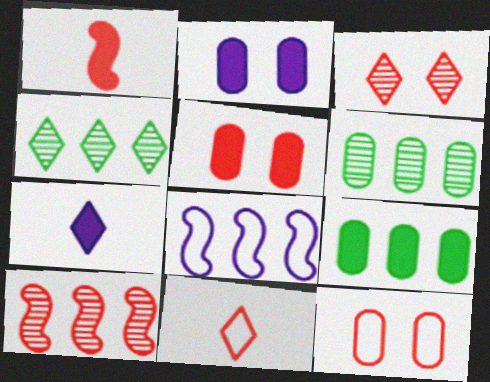[[5, 10, 11]]